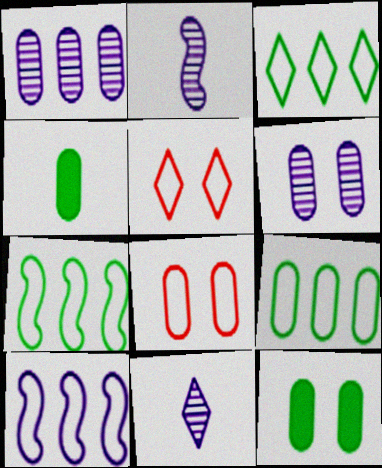[[1, 4, 8], 
[3, 7, 9], 
[6, 8, 12]]